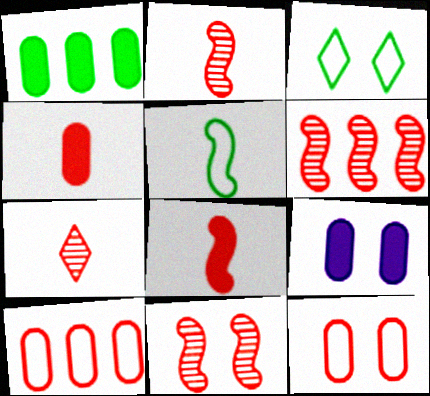[[1, 4, 9], 
[2, 6, 11], 
[3, 9, 11]]